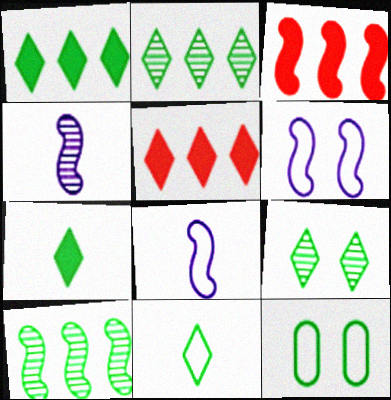[[1, 9, 11], 
[4, 5, 12], 
[7, 10, 12]]